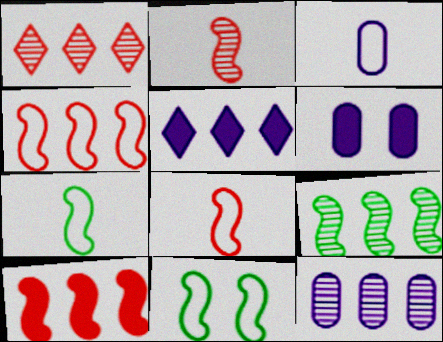[[1, 6, 7], 
[1, 9, 12], 
[3, 6, 12]]